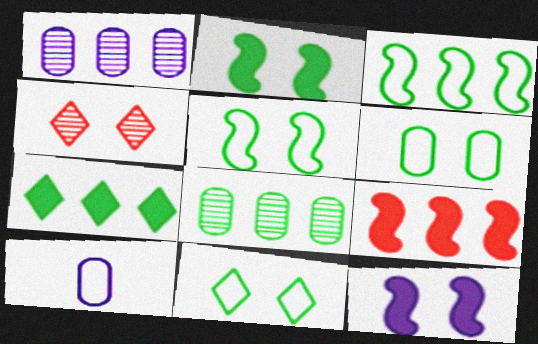[[3, 7, 8], 
[4, 6, 12], 
[5, 6, 11]]